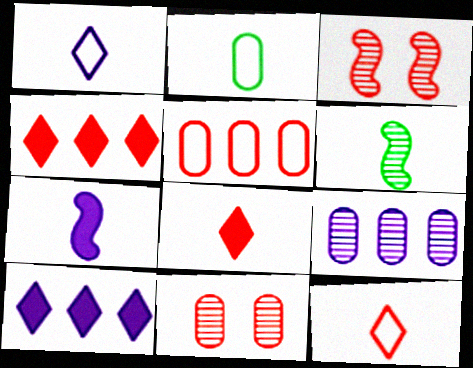[[2, 3, 10], 
[3, 5, 8]]